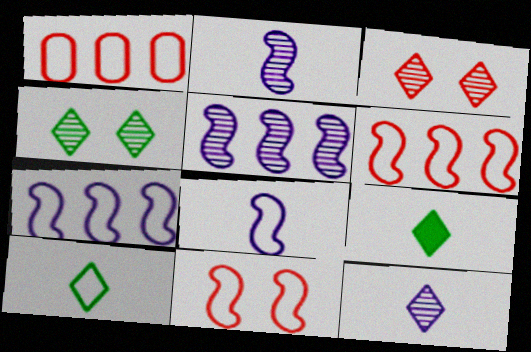[]